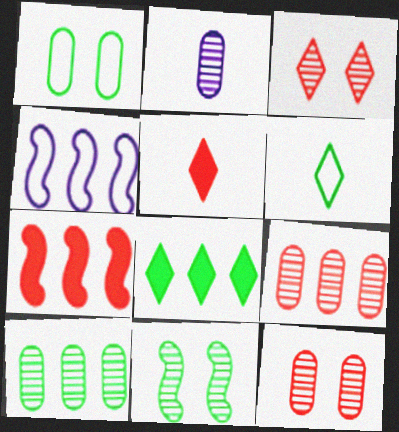[[2, 10, 12], 
[4, 8, 9]]